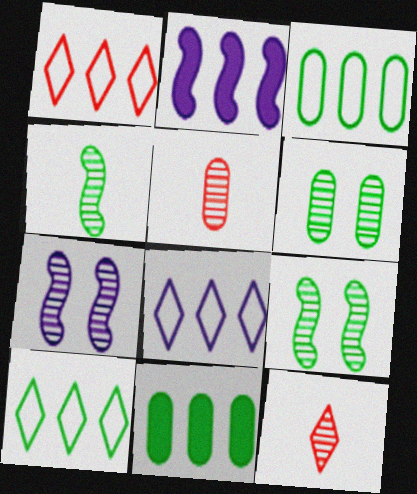[[1, 8, 10]]